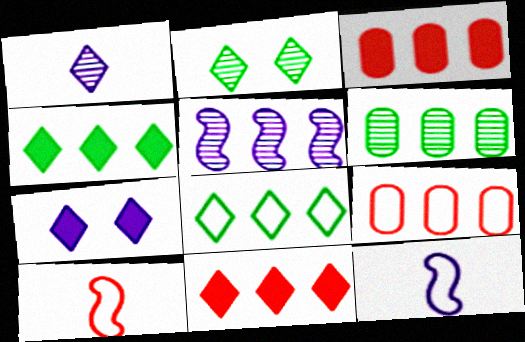[[2, 3, 12], 
[3, 5, 8], 
[4, 5, 9], 
[6, 7, 10]]